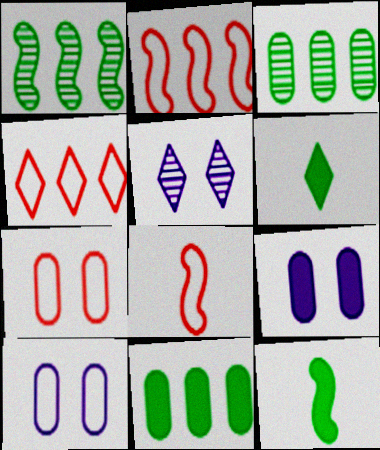[[4, 5, 6], 
[4, 7, 8], 
[5, 8, 11]]